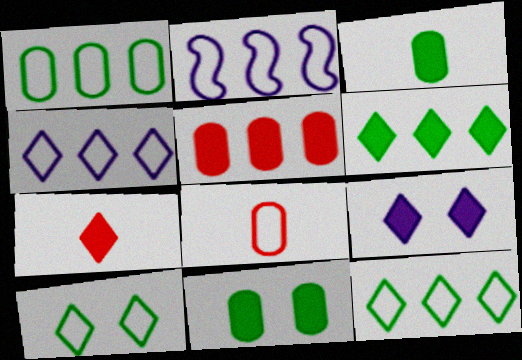[[2, 8, 10], 
[6, 7, 9]]